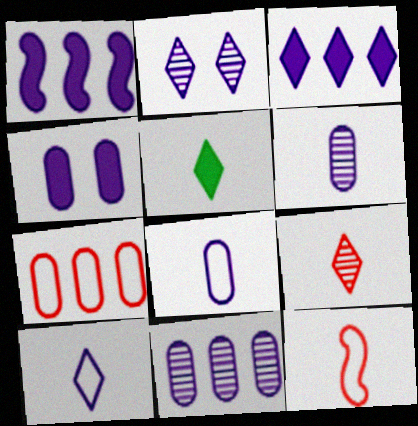[[1, 2, 8], 
[2, 3, 10], 
[4, 8, 11], 
[5, 6, 12], 
[5, 9, 10]]